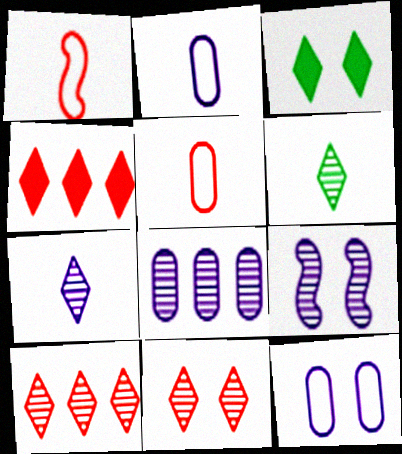[[1, 3, 8], 
[7, 8, 9]]